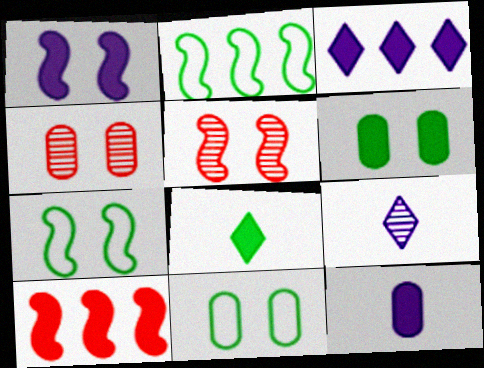[[1, 3, 12], 
[1, 5, 7], 
[9, 10, 11]]